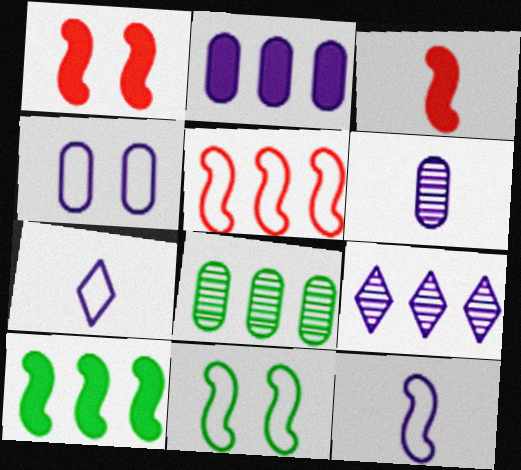[[1, 7, 8], 
[2, 4, 6], 
[5, 11, 12]]